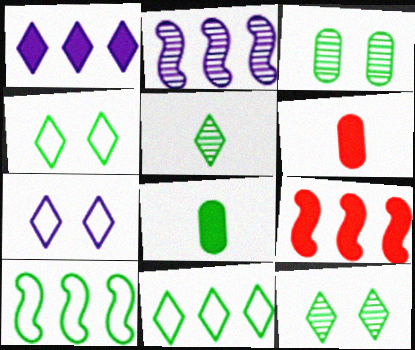[[2, 4, 6], 
[2, 9, 10], 
[8, 10, 12]]